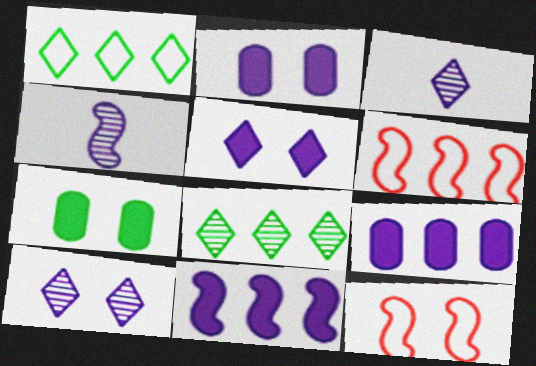[[3, 6, 7], 
[6, 8, 9], 
[7, 10, 12]]